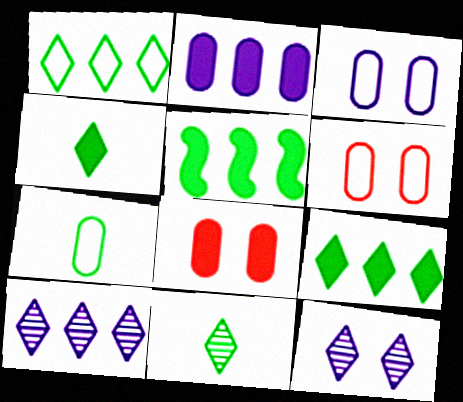[]